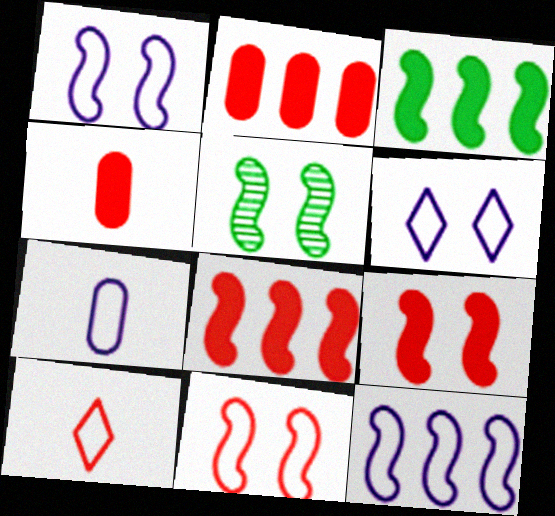[[1, 5, 9], 
[6, 7, 12]]